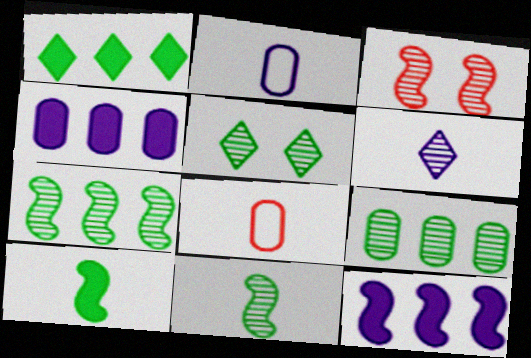[[1, 2, 3], 
[3, 6, 9], 
[5, 8, 12], 
[5, 9, 11], 
[6, 8, 10]]